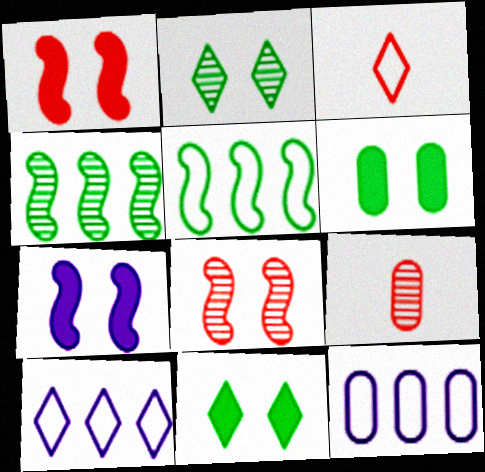[[6, 9, 12]]